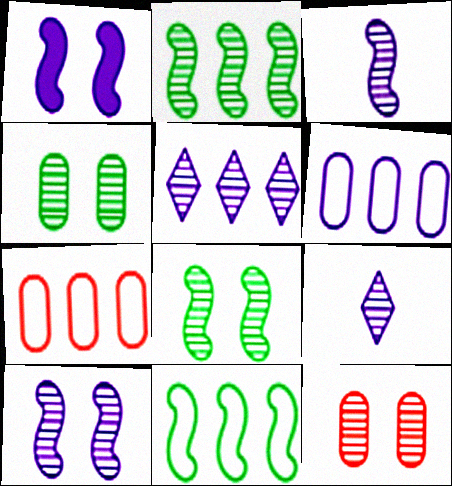[[1, 6, 9], 
[2, 9, 12]]